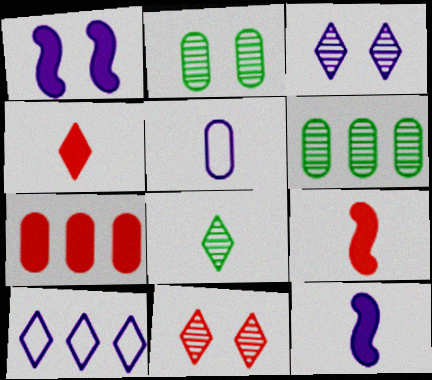[[2, 5, 7], 
[2, 9, 10], 
[5, 8, 9]]